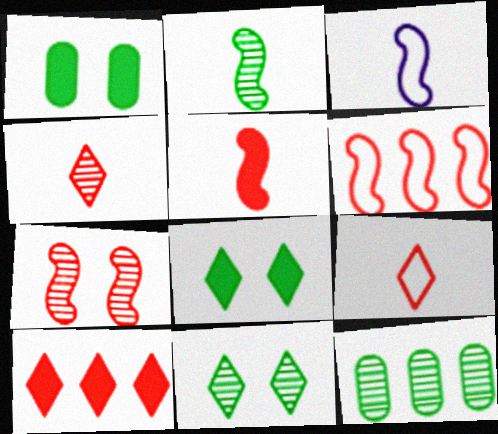[[2, 3, 5], 
[2, 11, 12], 
[5, 6, 7]]